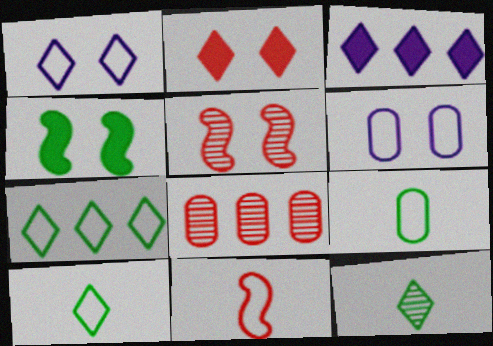[[2, 8, 11], 
[3, 5, 9], 
[6, 7, 11]]